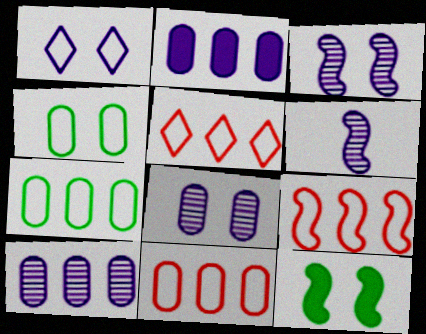[[1, 2, 6], 
[5, 9, 11], 
[6, 9, 12]]